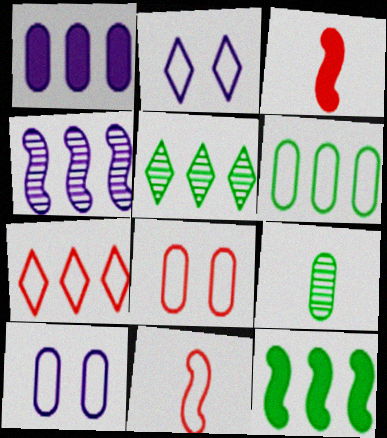[[1, 8, 9], 
[2, 6, 11], 
[3, 5, 10], 
[5, 6, 12], 
[7, 8, 11]]